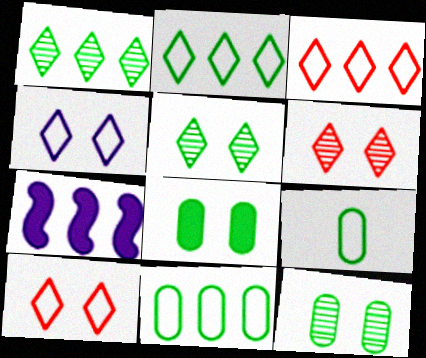[[6, 7, 9]]